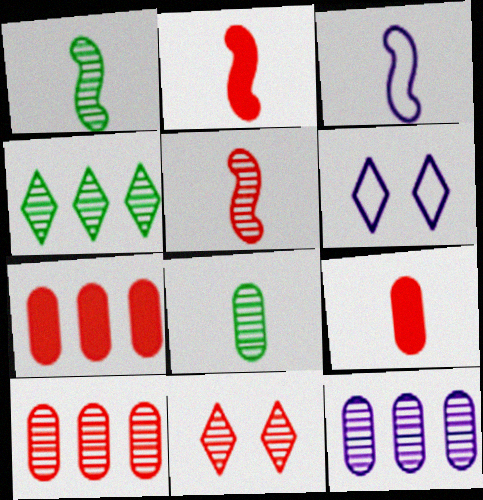[[1, 2, 3], 
[1, 6, 7], 
[1, 11, 12], 
[5, 10, 11]]